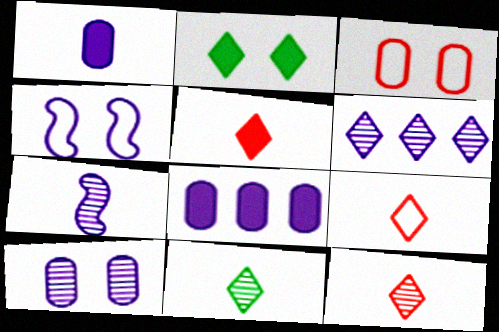[[1, 4, 6], 
[2, 6, 9], 
[5, 9, 12], 
[6, 7, 10]]